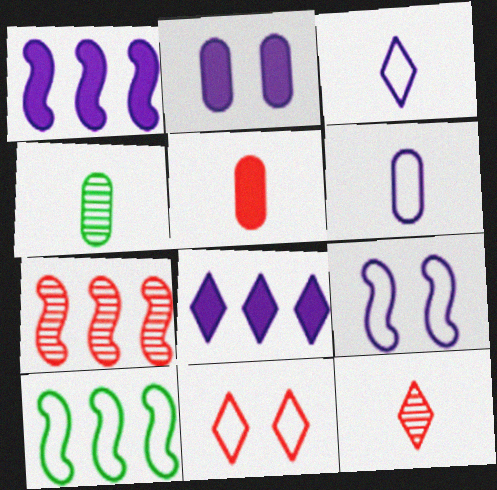[[1, 4, 11], 
[1, 7, 10], 
[2, 10, 12], 
[4, 5, 6], 
[5, 7, 11], 
[6, 10, 11]]